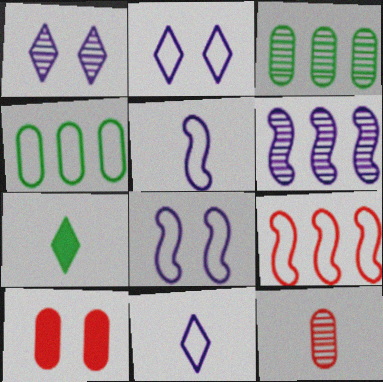[[5, 7, 12]]